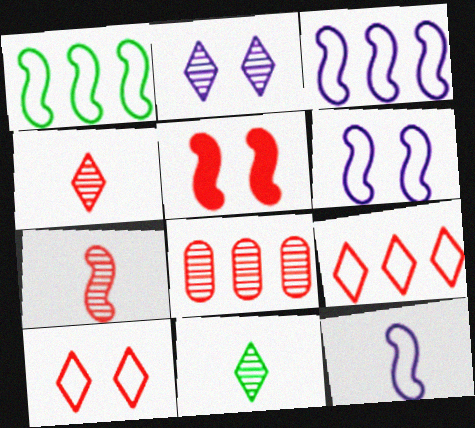[[3, 6, 12]]